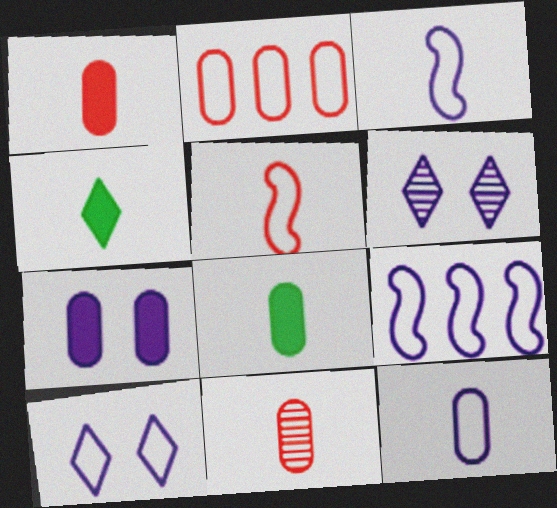[[3, 4, 11], 
[8, 11, 12], 
[9, 10, 12]]